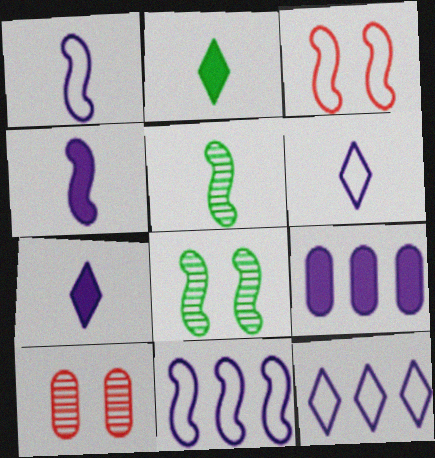[[2, 10, 11]]